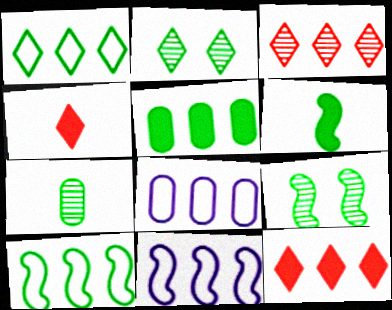[[3, 5, 11], 
[4, 8, 9], 
[6, 9, 10]]